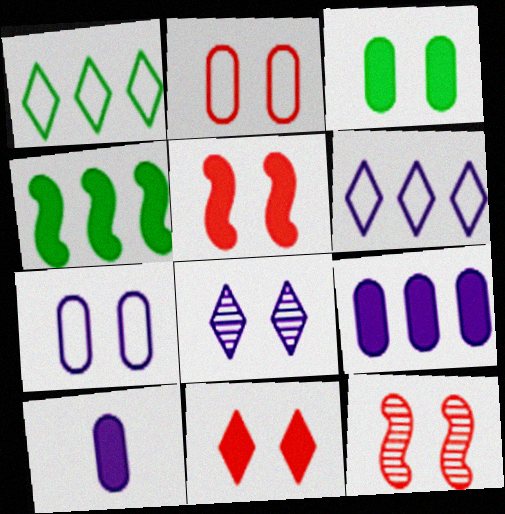[[1, 10, 12], 
[2, 11, 12], 
[4, 10, 11]]